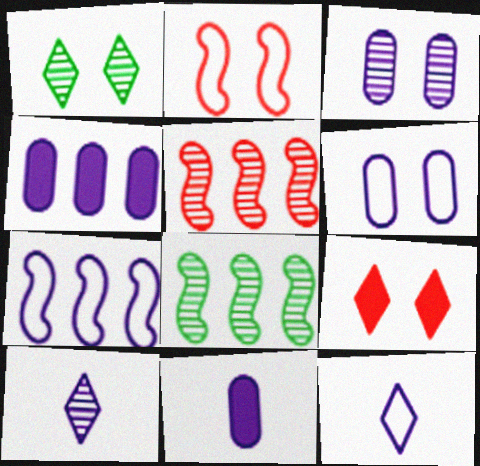[[6, 7, 12]]